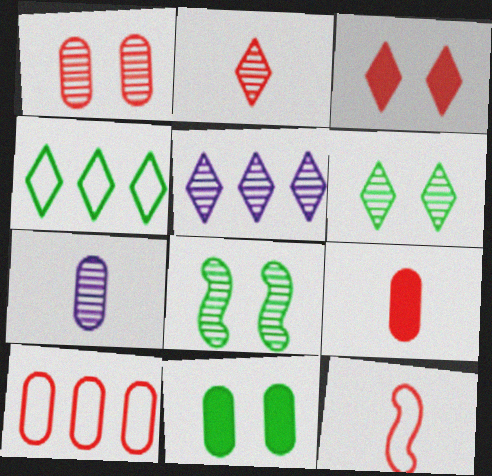[[1, 9, 10], 
[2, 5, 6], 
[2, 9, 12], 
[5, 11, 12], 
[7, 10, 11]]